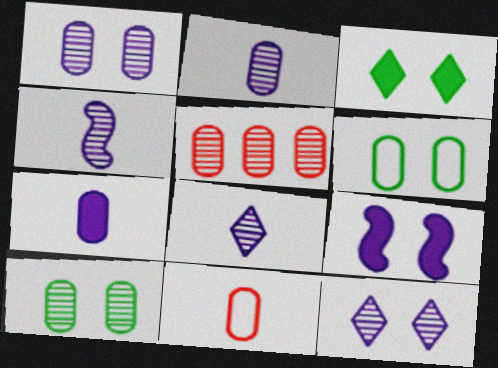[[2, 4, 8], 
[2, 5, 10], 
[5, 6, 7]]